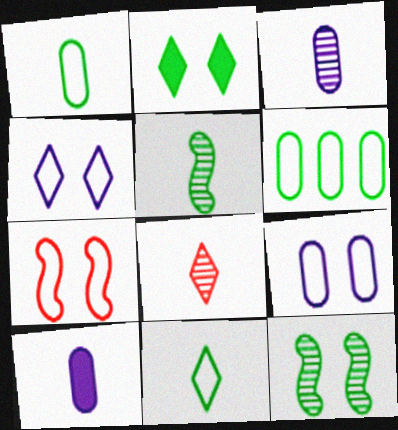[[2, 5, 6], 
[3, 5, 8]]